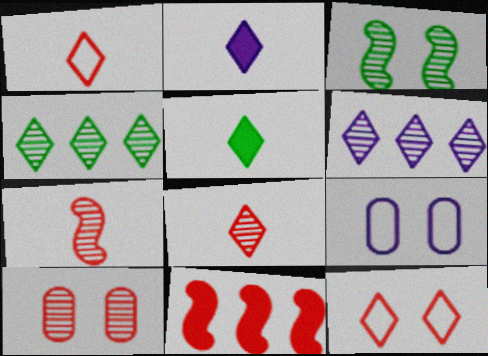[[1, 10, 11], 
[2, 4, 12], 
[5, 6, 12]]